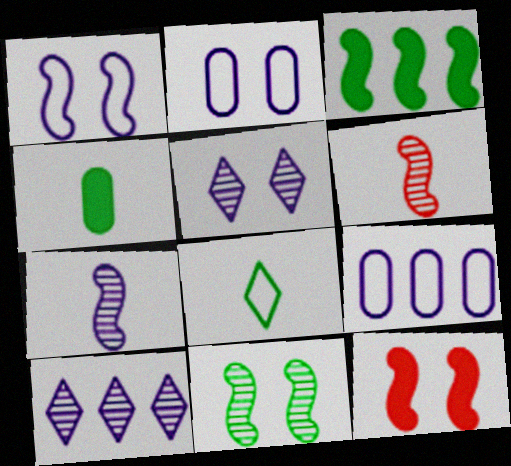[[1, 3, 6], 
[1, 11, 12]]